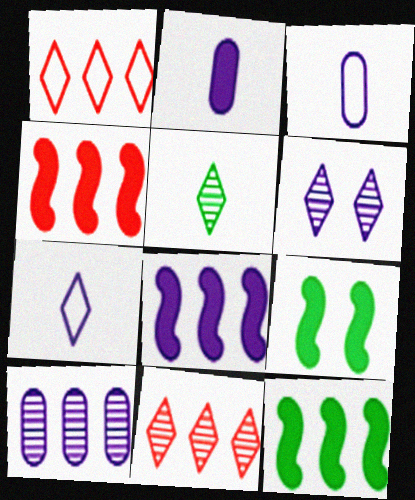[[1, 10, 12], 
[3, 6, 8], 
[3, 9, 11], 
[4, 8, 12], 
[5, 6, 11]]